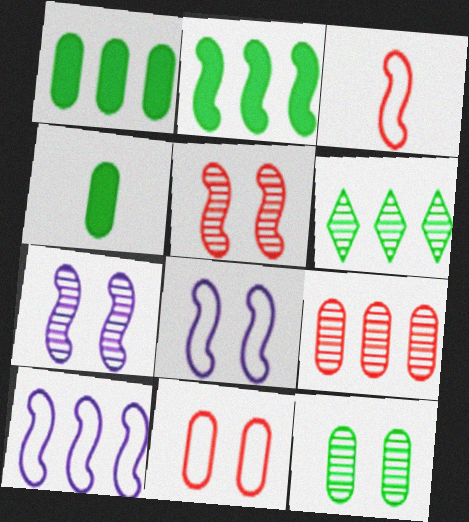[[2, 3, 7]]